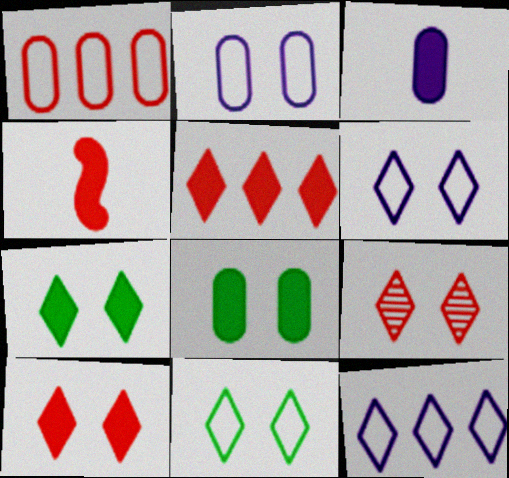[[1, 4, 9], 
[6, 7, 9]]